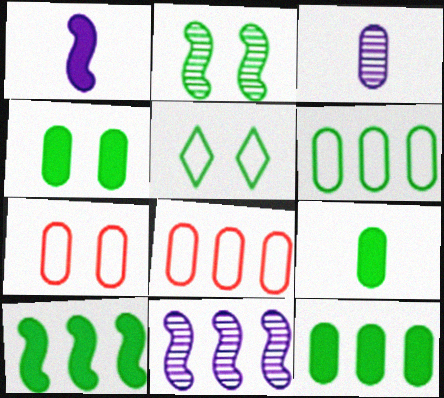[[2, 4, 5], 
[3, 4, 8], 
[3, 7, 12], 
[4, 9, 12]]